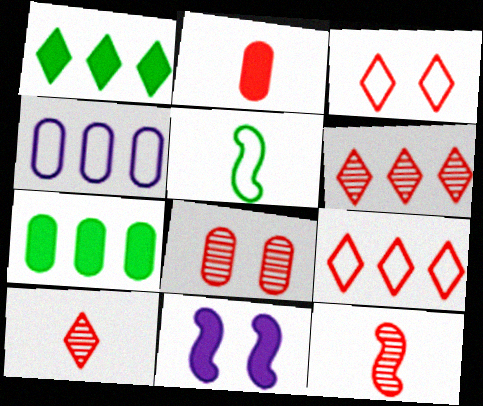[[1, 2, 11], 
[3, 4, 5], 
[6, 8, 12]]